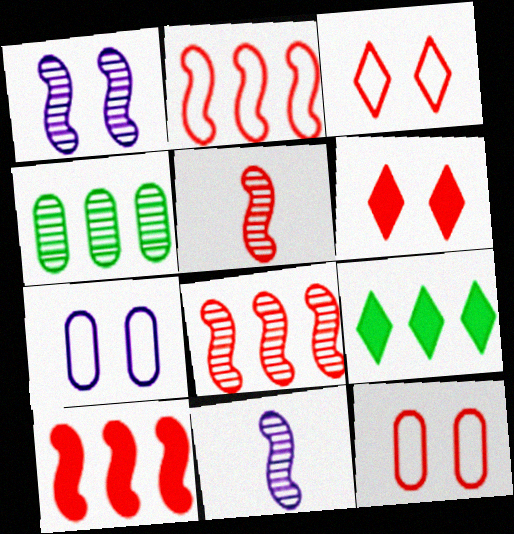[[2, 8, 10], 
[5, 7, 9], 
[9, 11, 12]]